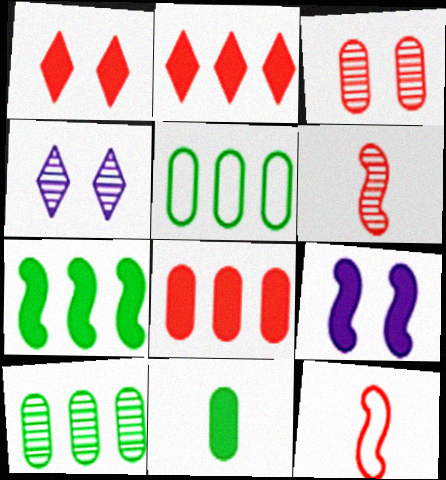[[2, 3, 12], 
[2, 9, 11], 
[4, 6, 10]]